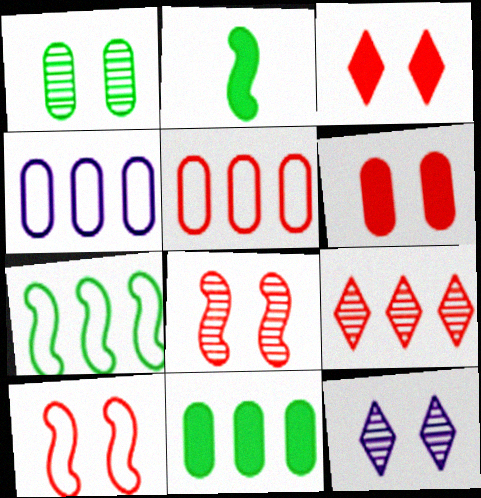[[1, 8, 12], 
[2, 5, 12]]